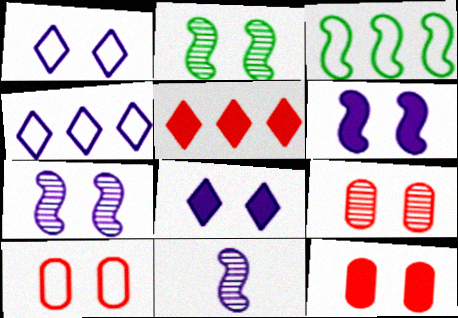[[1, 2, 12], 
[2, 8, 10], 
[9, 10, 12]]